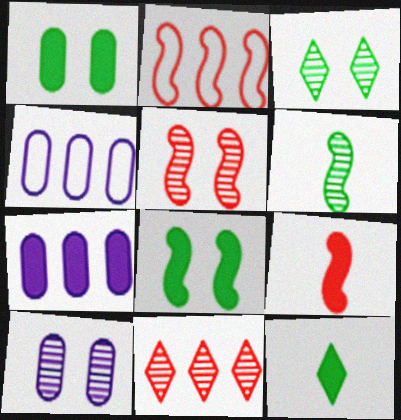[[2, 5, 9], 
[2, 10, 12], 
[3, 4, 9], 
[3, 5, 10], 
[4, 5, 12], 
[6, 10, 11]]